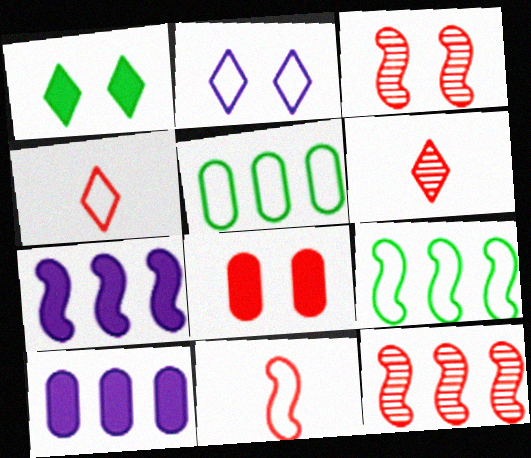[[2, 5, 11], 
[4, 8, 12], 
[7, 9, 12]]